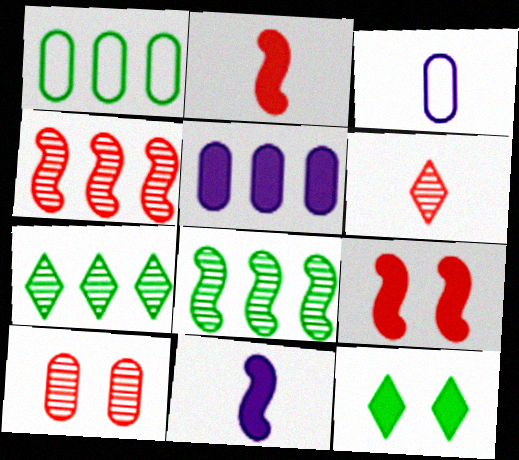[[2, 5, 12], 
[3, 4, 12], 
[3, 7, 9], 
[4, 6, 10]]